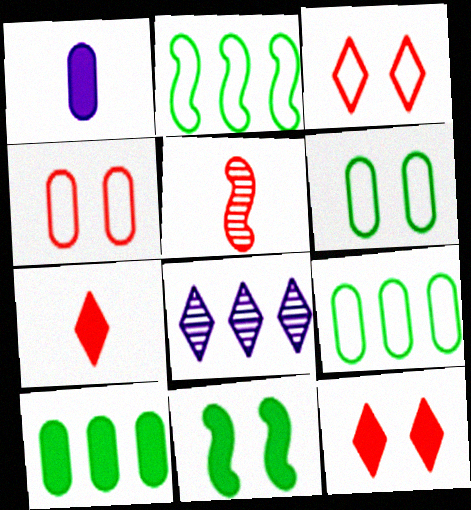[]